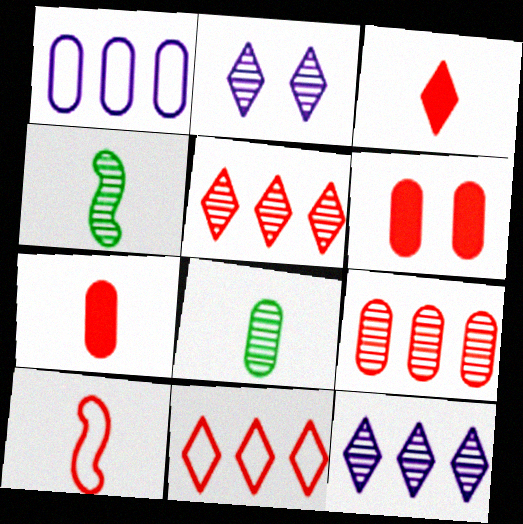[[1, 6, 8], 
[2, 4, 9], 
[5, 6, 10]]